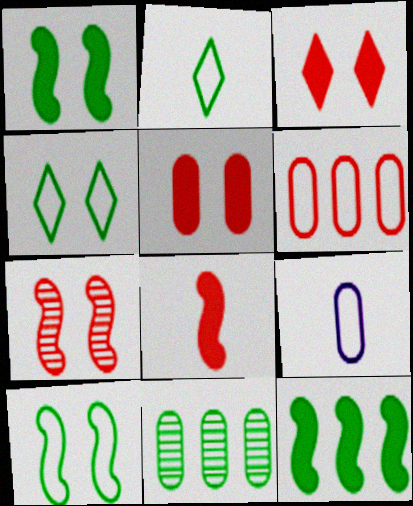[[1, 2, 11], 
[5, 9, 11]]